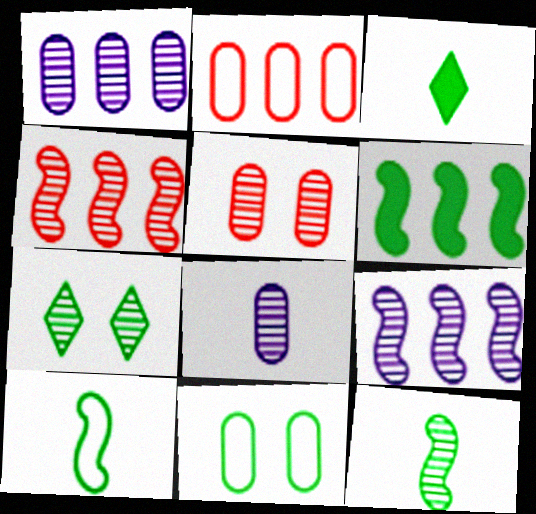[[4, 7, 8]]